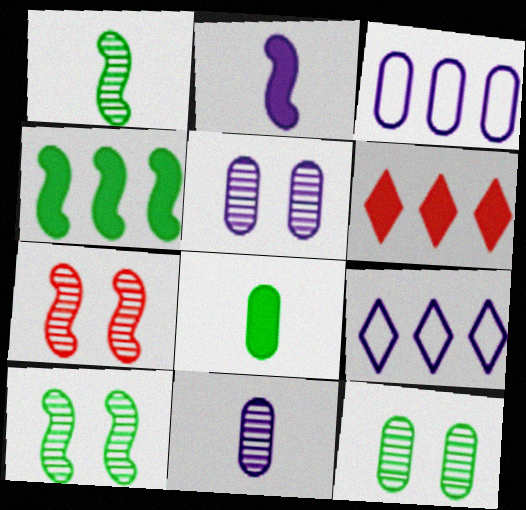[[2, 5, 9], 
[7, 8, 9]]